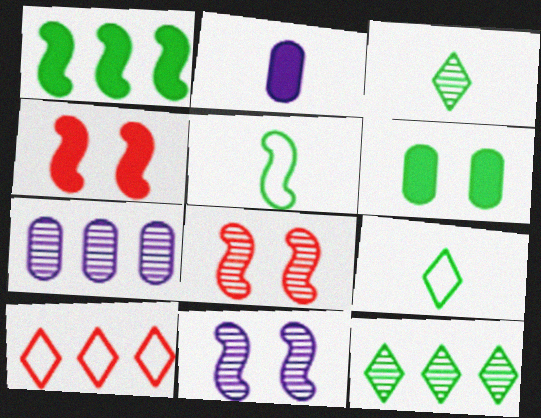[[1, 7, 10], 
[3, 7, 8], 
[4, 7, 9], 
[5, 6, 12]]